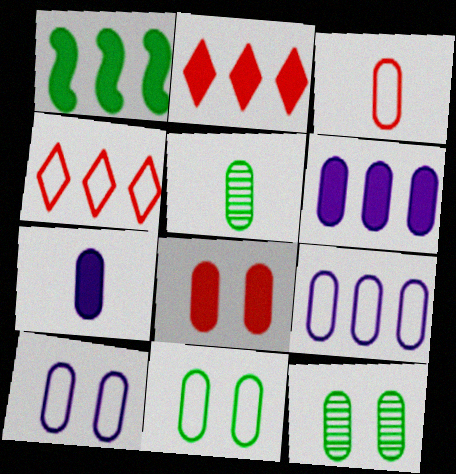[[1, 2, 6], 
[3, 5, 7], 
[3, 6, 12], 
[3, 9, 11], 
[5, 8, 9], 
[8, 10, 12]]